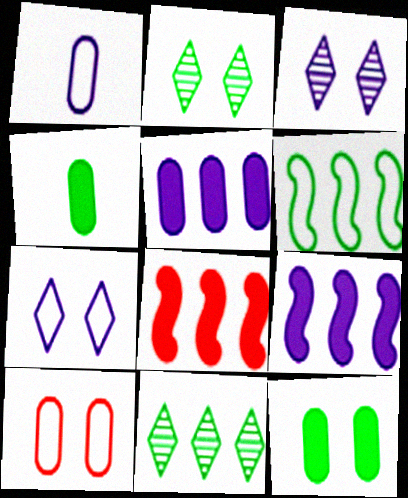[[1, 2, 8], 
[1, 3, 9], 
[2, 4, 6]]